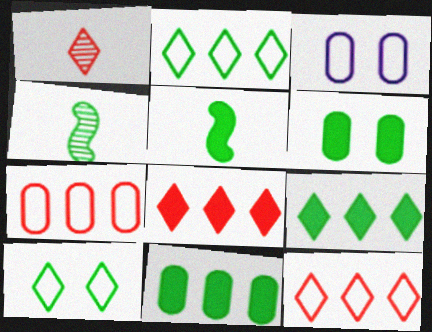[[2, 4, 6], 
[3, 4, 8], 
[4, 10, 11], 
[5, 6, 9]]